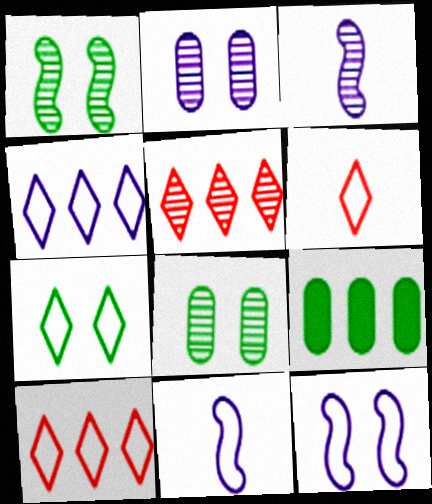[[3, 5, 8], 
[4, 6, 7]]